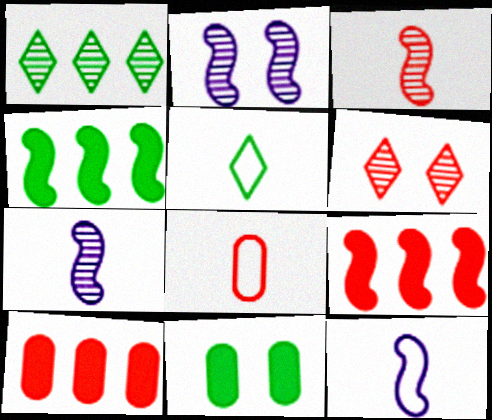[[2, 5, 10], 
[5, 8, 12], 
[6, 8, 9]]